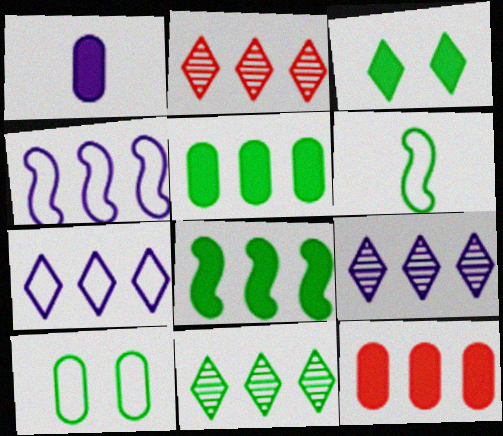[[2, 4, 5], 
[2, 9, 11], 
[4, 11, 12]]